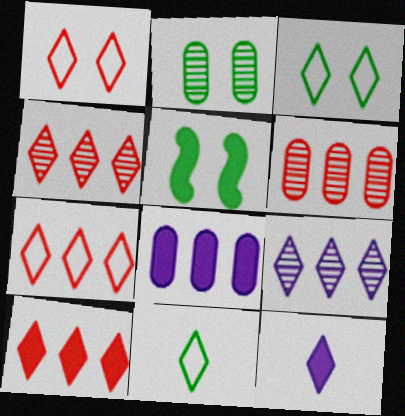[[2, 3, 5], 
[3, 4, 12], 
[4, 7, 10]]